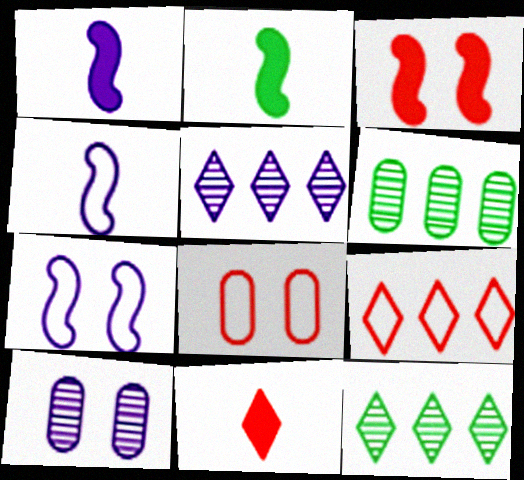[[1, 8, 12], 
[2, 5, 8], 
[2, 9, 10], 
[6, 7, 11]]